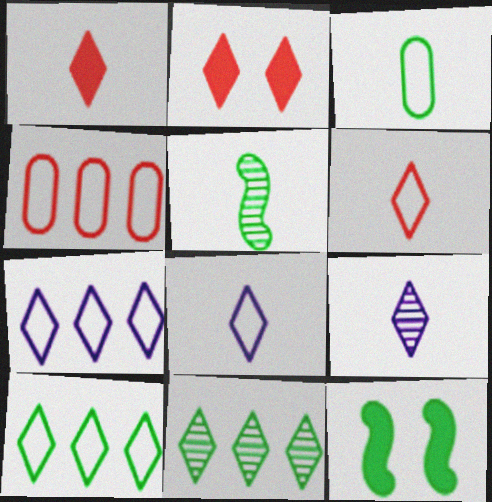[[2, 8, 11], 
[2, 9, 10], 
[3, 11, 12], 
[4, 9, 12]]